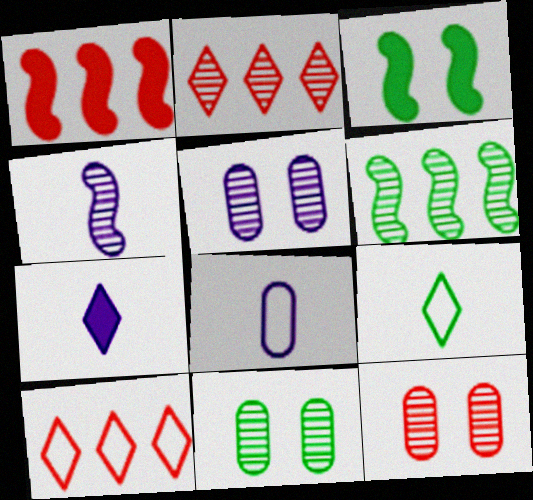[[1, 5, 9], 
[2, 3, 8], 
[2, 4, 11], 
[4, 7, 8], 
[5, 11, 12]]